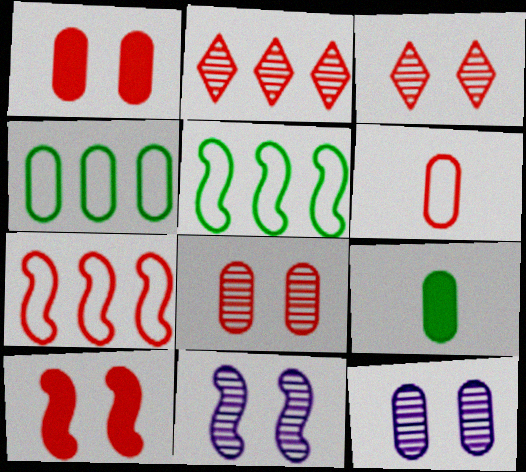[[2, 6, 10]]